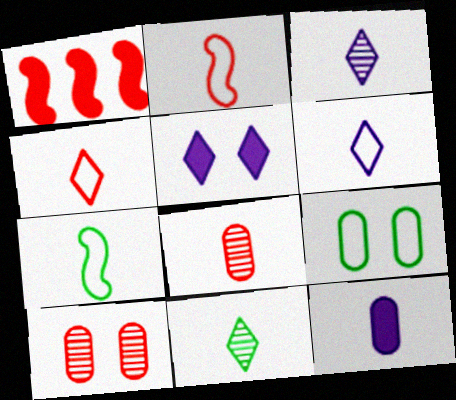[[1, 3, 9], 
[1, 4, 10], 
[2, 11, 12]]